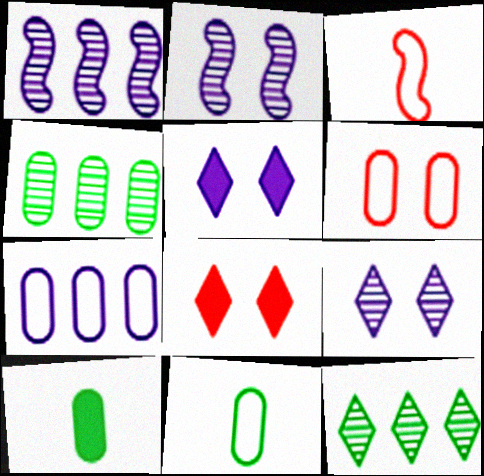[[1, 8, 11], 
[3, 4, 5], 
[6, 7, 11]]